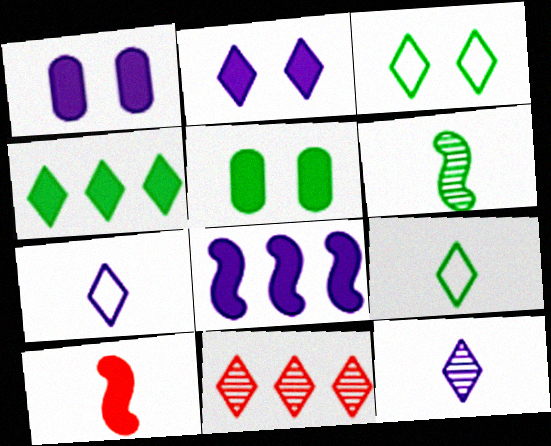[[1, 4, 10], 
[2, 9, 11]]